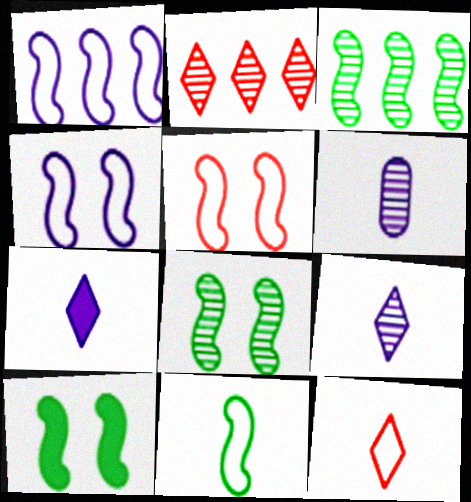[[1, 5, 11], 
[2, 6, 8], 
[3, 10, 11]]